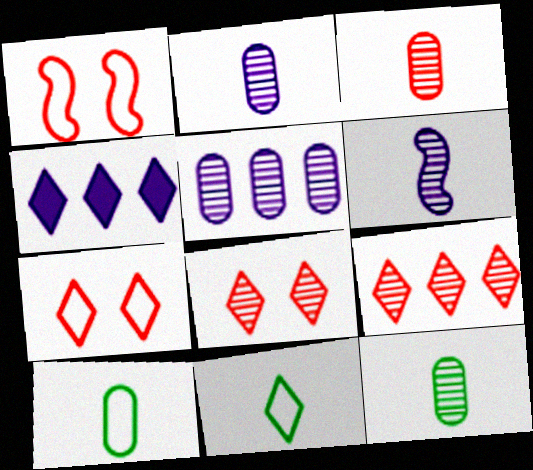[[1, 4, 12], 
[2, 3, 12], 
[4, 8, 11]]